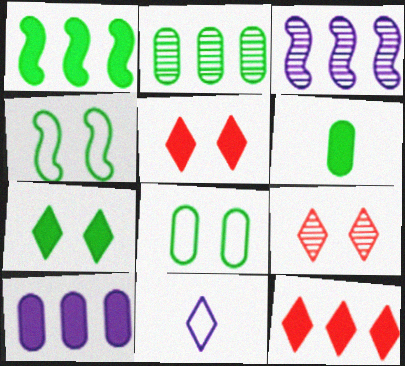[[1, 6, 7], 
[1, 10, 12], 
[2, 6, 8]]